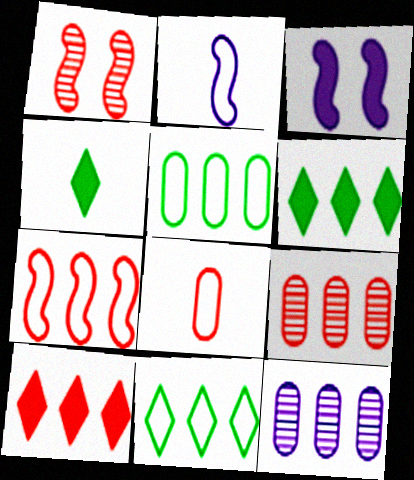[[1, 8, 10], 
[6, 7, 12], 
[7, 9, 10]]